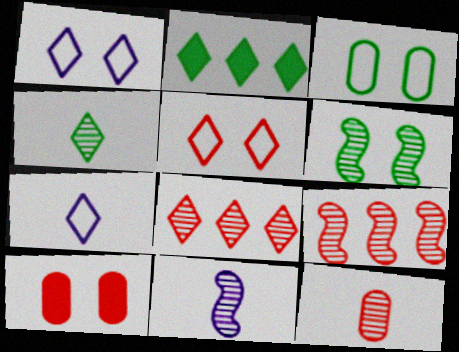[[1, 6, 10], 
[4, 11, 12], 
[6, 9, 11]]